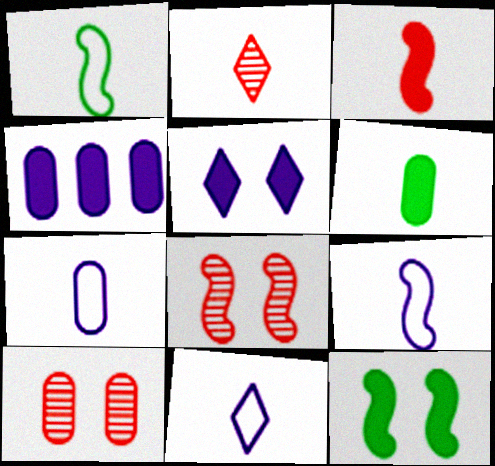[[2, 6, 9], 
[7, 9, 11]]